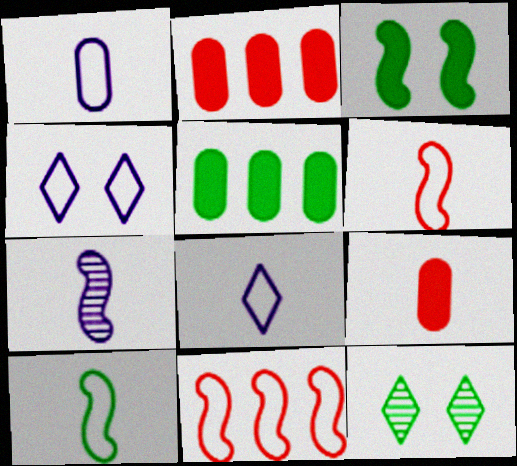[[3, 7, 11], 
[5, 10, 12]]